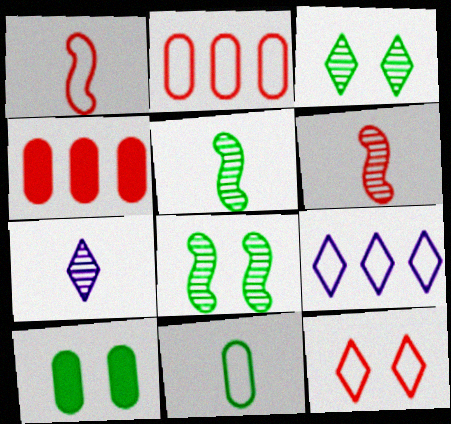[[1, 2, 12], 
[4, 6, 12], 
[6, 9, 10]]